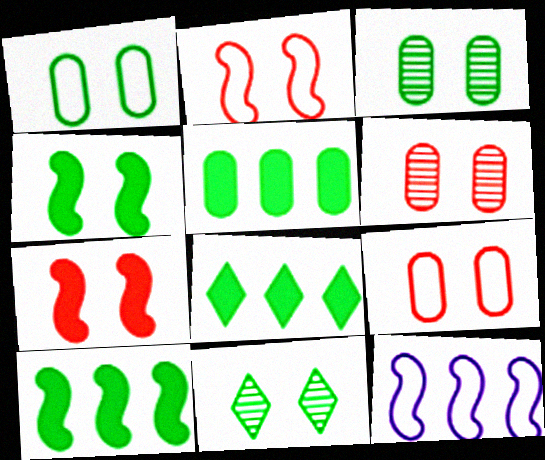[[1, 4, 11], 
[5, 8, 10]]